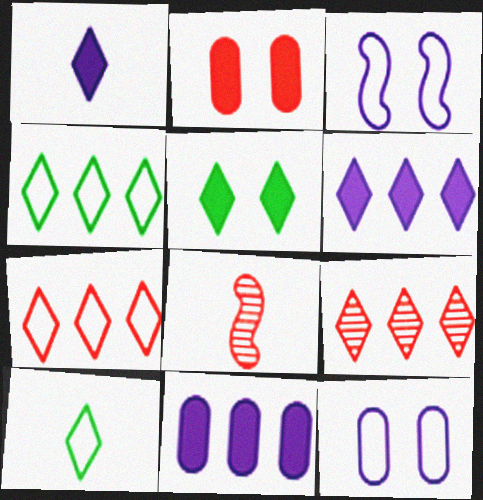[[2, 7, 8], 
[4, 6, 9]]